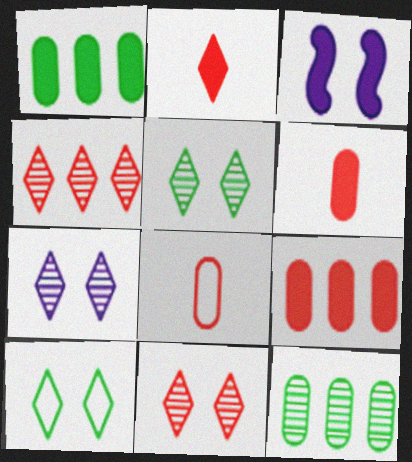[[1, 2, 3], 
[5, 7, 11]]